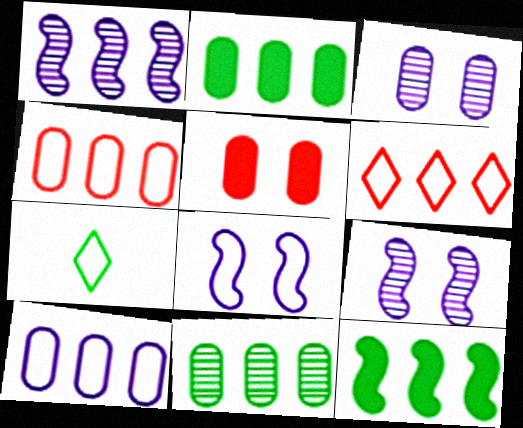[[1, 2, 6], 
[1, 5, 7], 
[4, 7, 8]]